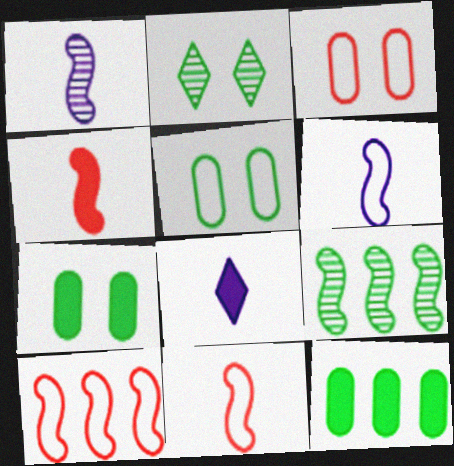[[3, 8, 9]]